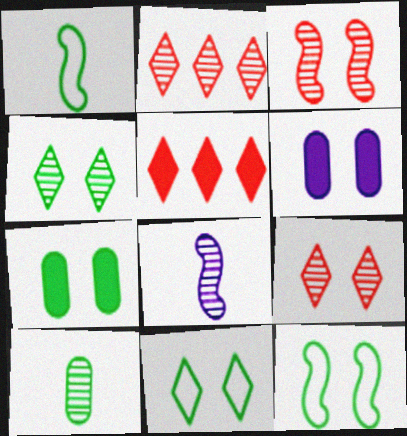[[1, 2, 6], 
[3, 6, 11], 
[4, 7, 12], 
[6, 9, 12]]